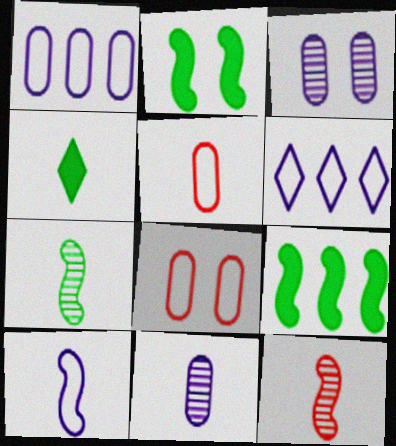[]